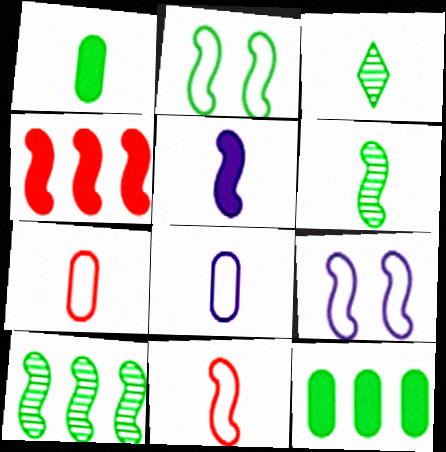[[2, 3, 12], 
[3, 5, 7], 
[4, 6, 9], 
[5, 6, 11]]